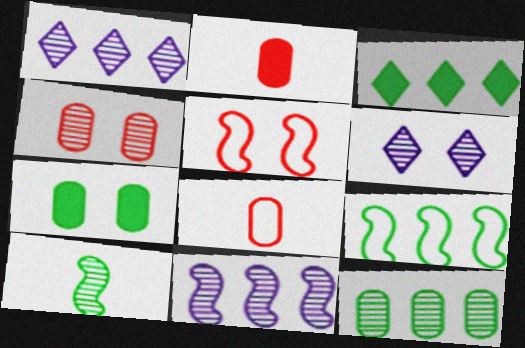[[1, 4, 10], 
[2, 6, 9], 
[3, 9, 12], 
[5, 6, 7]]